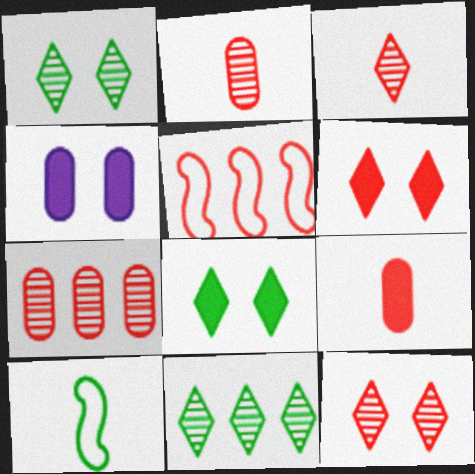[[2, 5, 6], 
[5, 9, 12]]